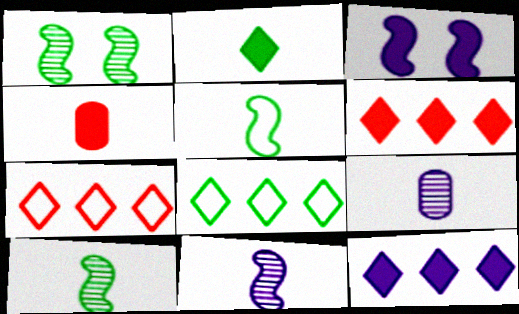[]